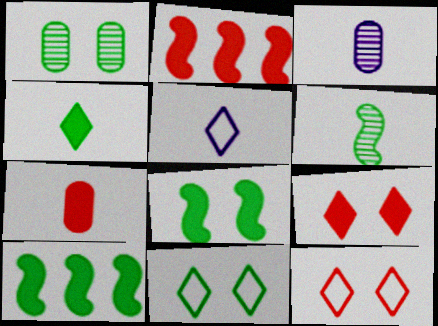[[1, 2, 5], 
[1, 8, 11], 
[2, 3, 11], 
[2, 7, 9], 
[3, 10, 12], 
[5, 6, 7]]